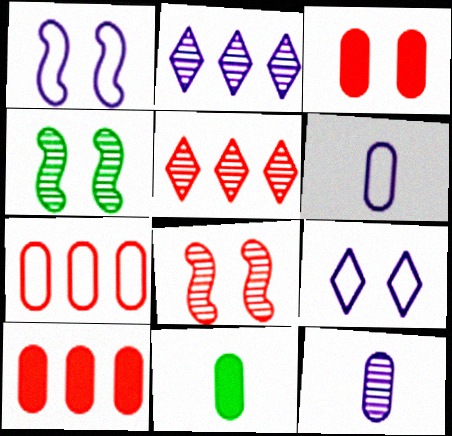[[1, 5, 11], 
[3, 4, 9], 
[4, 5, 12]]